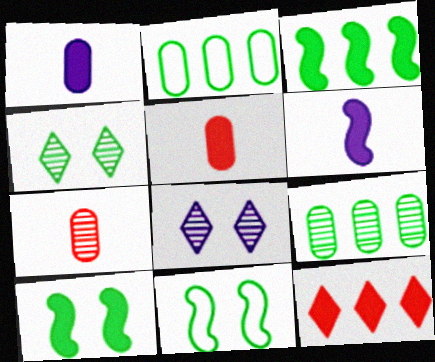[[1, 10, 12]]